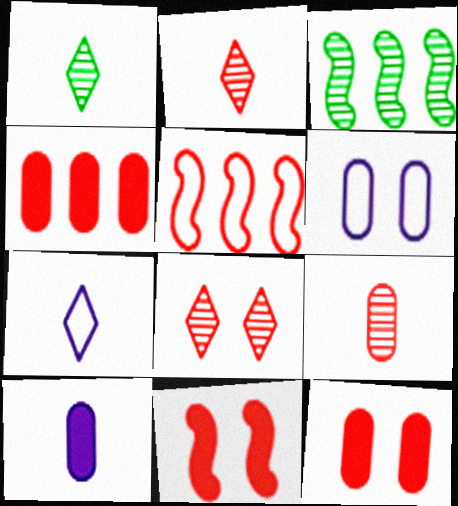[[2, 5, 12], 
[3, 7, 12]]